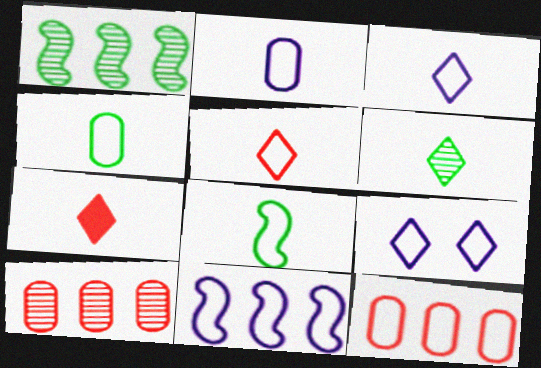[[2, 5, 8], 
[2, 9, 11], 
[3, 6, 7], 
[8, 9, 12]]